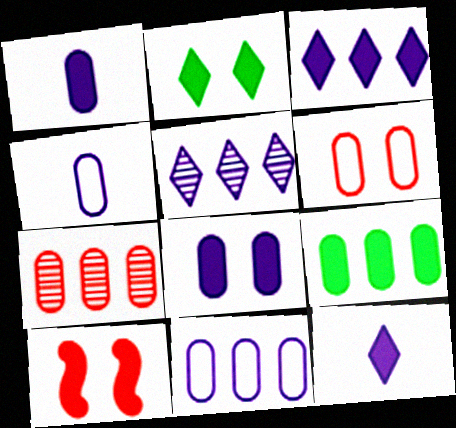[[2, 8, 10], 
[7, 9, 11], 
[9, 10, 12]]